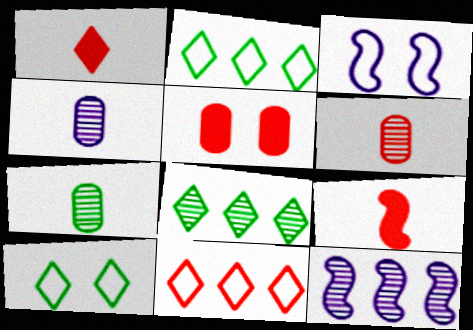[[4, 6, 7]]